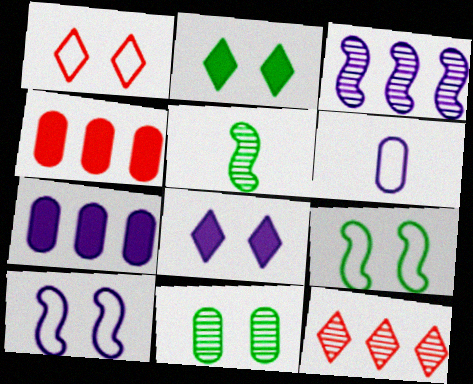[[1, 5, 7], 
[2, 9, 11], 
[3, 6, 8], 
[4, 6, 11]]